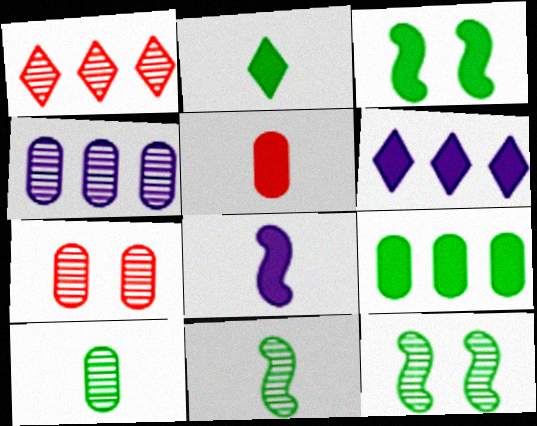[[2, 3, 9], 
[2, 5, 8], 
[3, 5, 6], 
[4, 7, 10]]